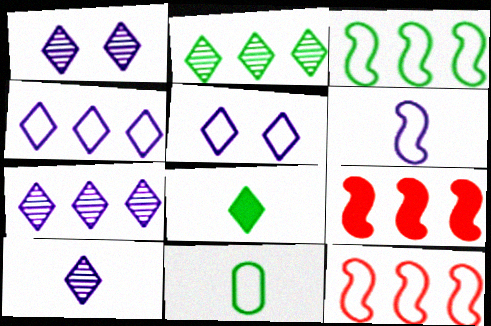[[1, 7, 10], 
[1, 9, 11], 
[5, 11, 12]]